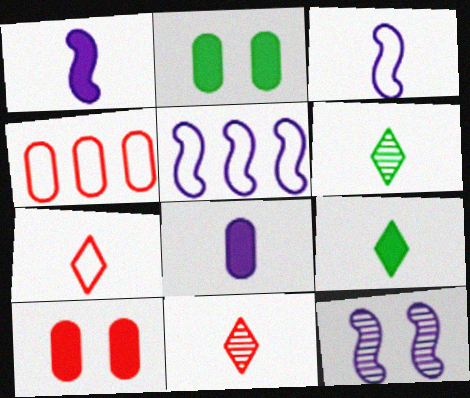[[1, 5, 12], 
[2, 5, 11], 
[4, 9, 12], 
[5, 6, 10]]